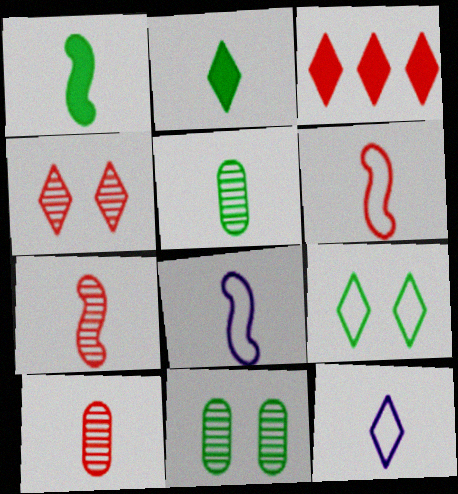[[1, 7, 8], 
[1, 10, 12], 
[2, 8, 10], 
[3, 8, 11]]